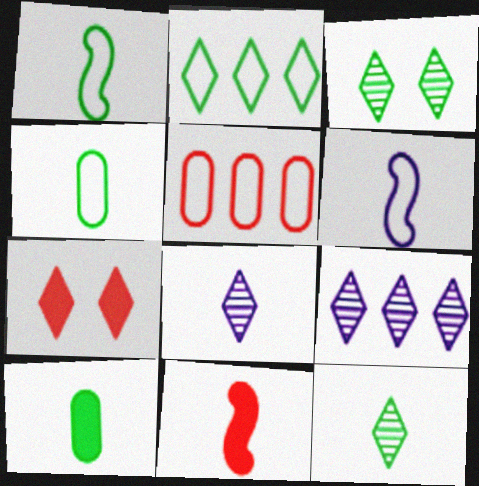[[1, 10, 12], 
[2, 7, 8], 
[4, 8, 11]]